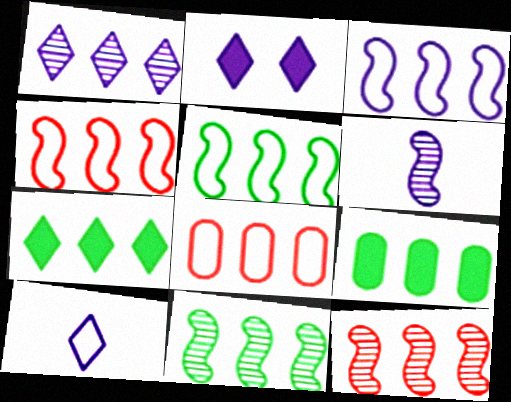[[1, 2, 10], 
[1, 4, 9], 
[3, 4, 5]]